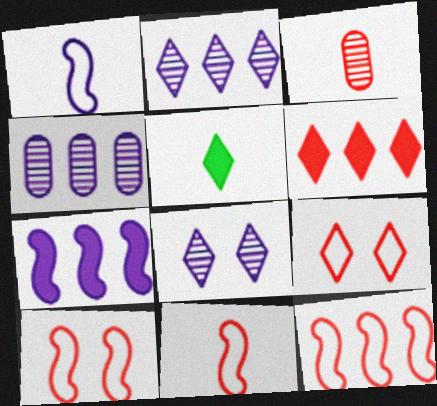[[1, 3, 5], 
[2, 5, 9], 
[3, 6, 10], 
[4, 5, 10], 
[10, 11, 12]]